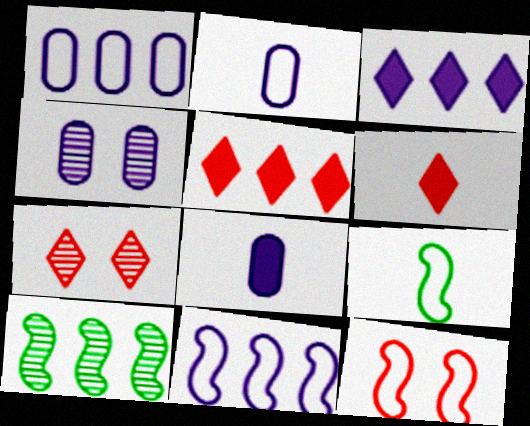[[1, 4, 8], 
[1, 5, 10], 
[4, 5, 9], 
[9, 11, 12]]